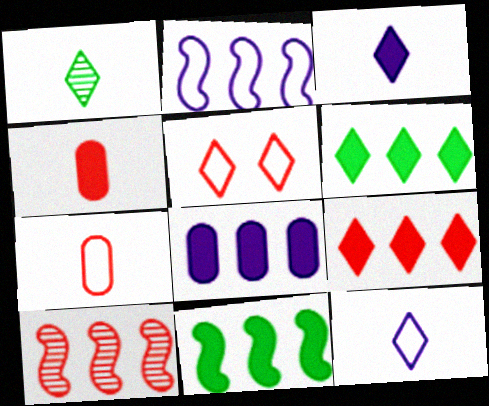[[2, 10, 11], 
[4, 5, 10], 
[8, 9, 11]]